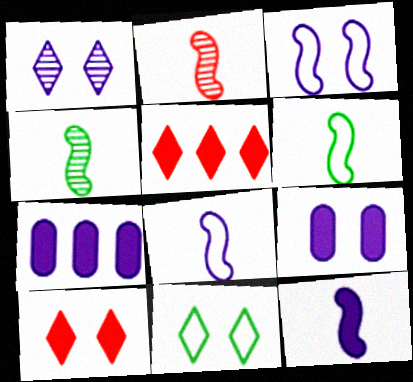[[1, 3, 9], 
[1, 7, 8], 
[1, 10, 11], 
[2, 6, 12], 
[2, 7, 11]]